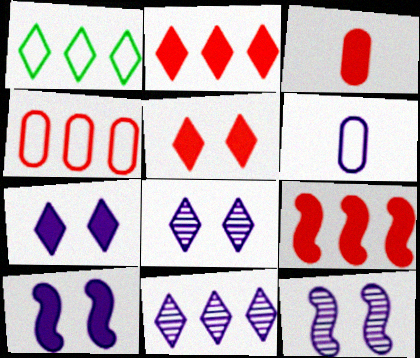[[1, 2, 11], 
[1, 3, 12], 
[3, 5, 9], 
[6, 10, 11]]